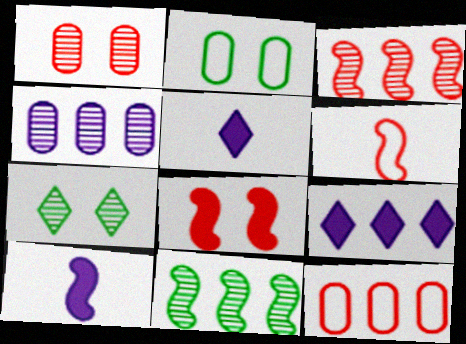[[2, 3, 5], 
[3, 6, 8], 
[7, 10, 12], 
[9, 11, 12]]